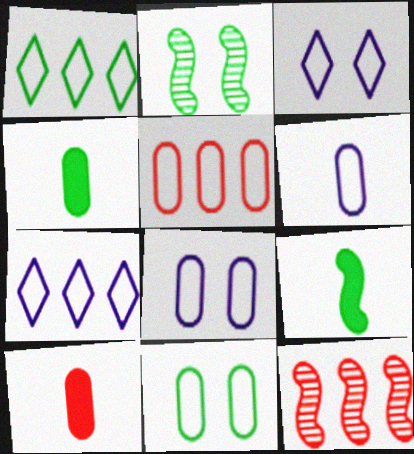[[1, 2, 4], 
[2, 7, 10], 
[3, 4, 12], 
[5, 6, 11]]